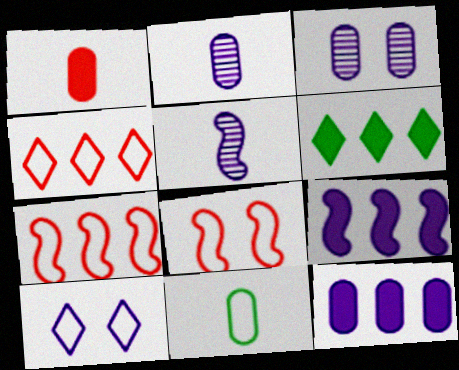[[1, 2, 11], 
[2, 6, 8], 
[2, 9, 10], 
[5, 10, 12], 
[7, 10, 11]]